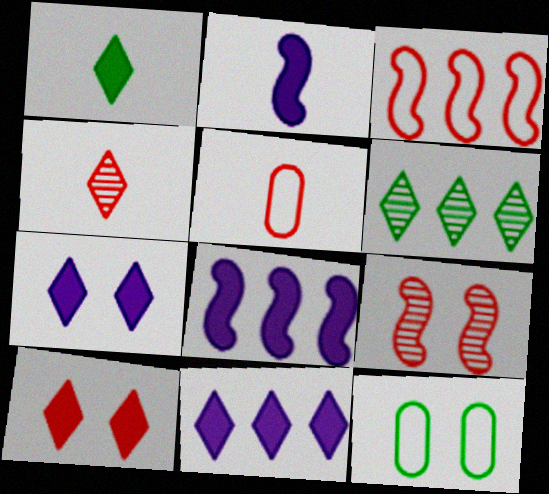[[1, 10, 11], 
[4, 8, 12], 
[7, 9, 12]]